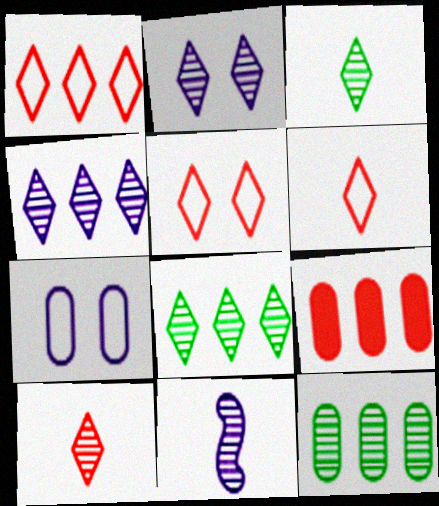[[1, 5, 6], 
[2, 8, 10]]